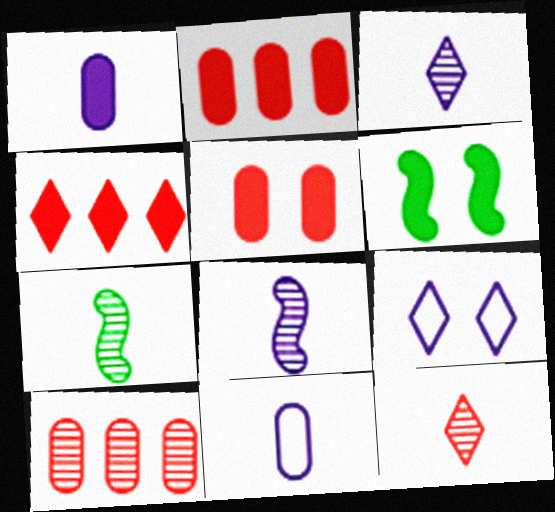[[1, 4, 6], 
[2, 7, 9]]